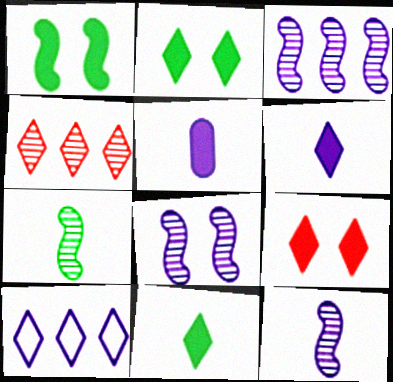[[3, 8, 12], 
[5, 8, 10]]